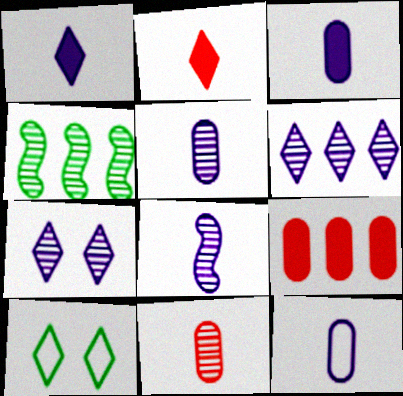[[1, 8, 12], 
[2, 6, 10], 
[3, 5, 12], 
[4, 7, 11], 
[8, 9, 10]]